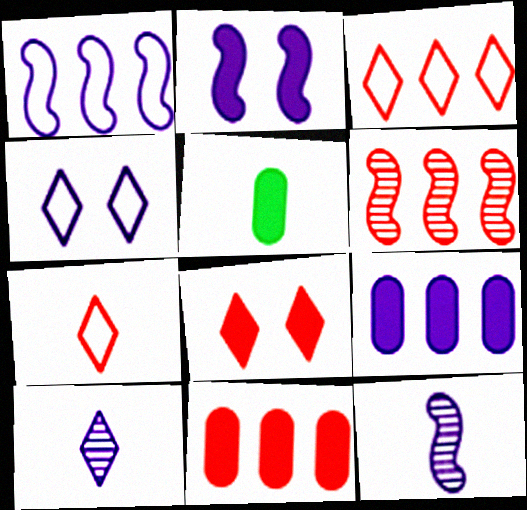[[1, 2, 12], 
[3, 6, 11], 
[4, 5, 6], 
[4, 9, 12], 
[5, 7, 12]]